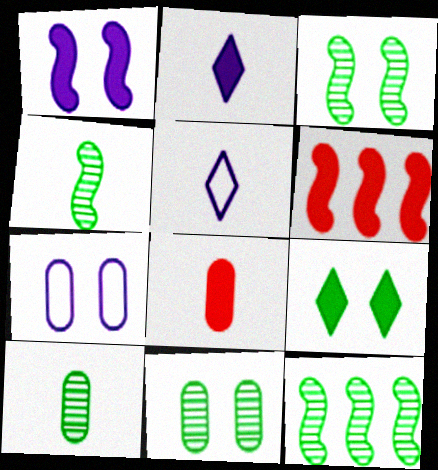[[3, 4, 12], 
[4, 5, 8], 
[5, 6, 11]]